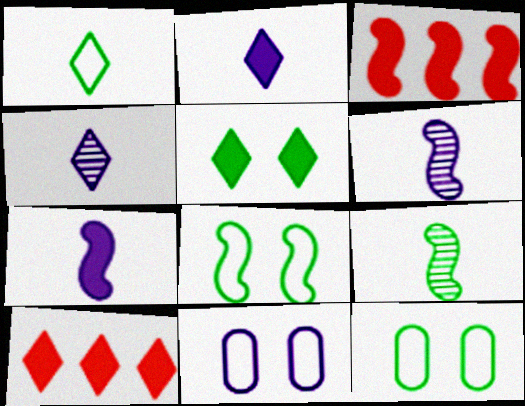[[2, 5, 10], 
[3, 4, 12], 
[3, 6, 8], 
[6, 10, 12], 
[9, 10, 11]]